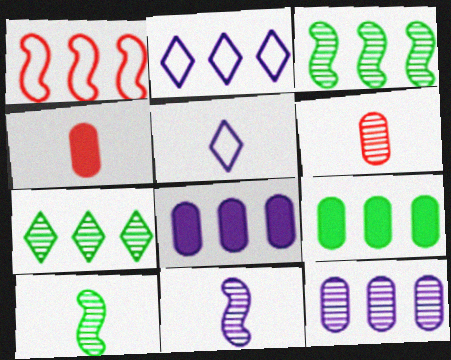[[1, 7, 8], 
[4, 5, 10]]